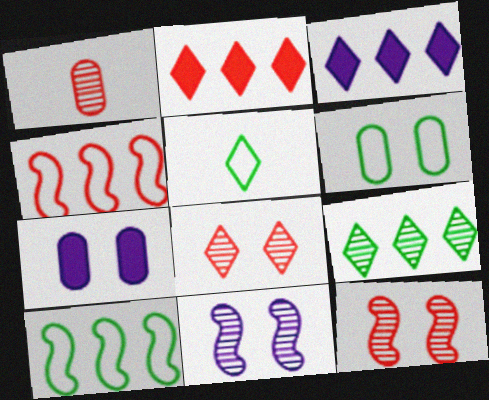[[1, 9, 11], 
[3, 5, 8], 
[5, 6, 10]]